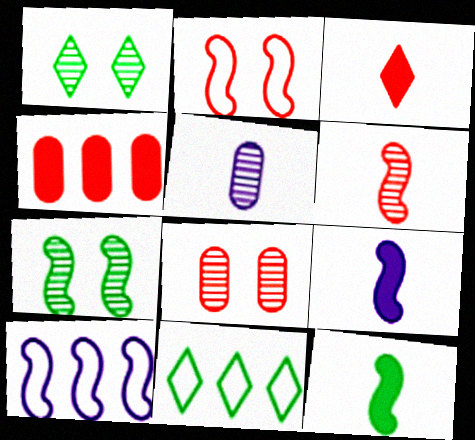[[8, 9, 11]]